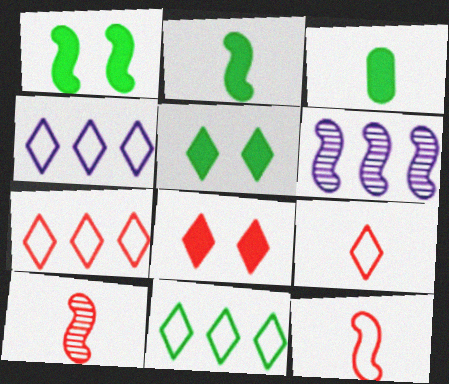[[1, 6, 12], 
[4, 7, 11]]